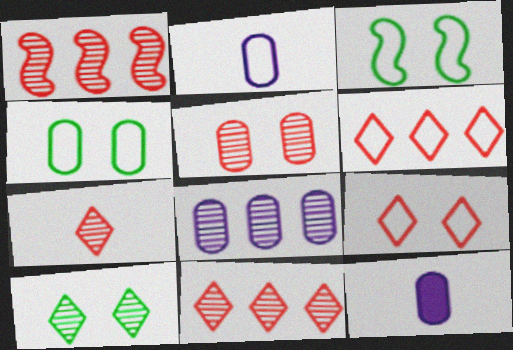[[1, 5, 7], 
[2, 3, 6], 
[3, 11, 12]]